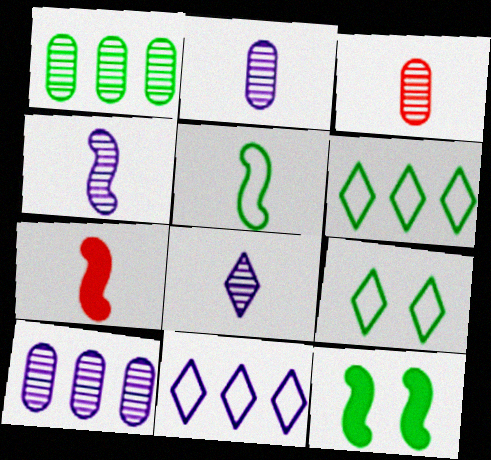[[2, 4, 8], 
[3, 11, 12], 
[4, 5, 7], 
[7, 9, 10]]